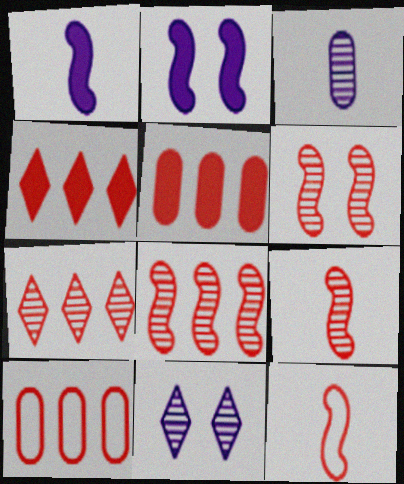[[4, 8, 10], 
[6, 8, 9]]